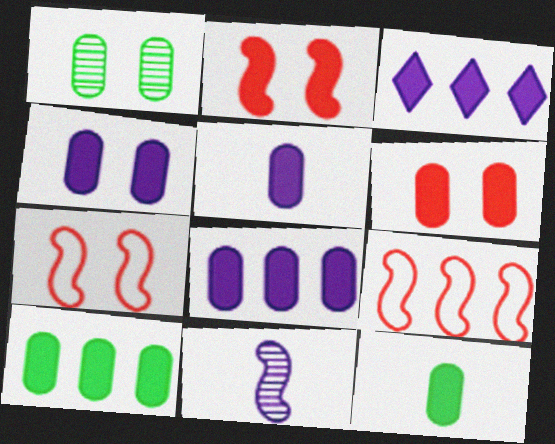[[2, 3, 12], 
[4, 5, 8], 
[5, 6, 10], 
[6, 8, 12]]